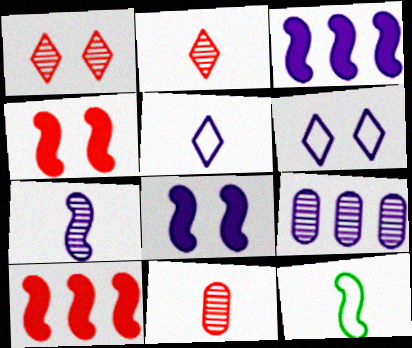[[5, 8, 9]]